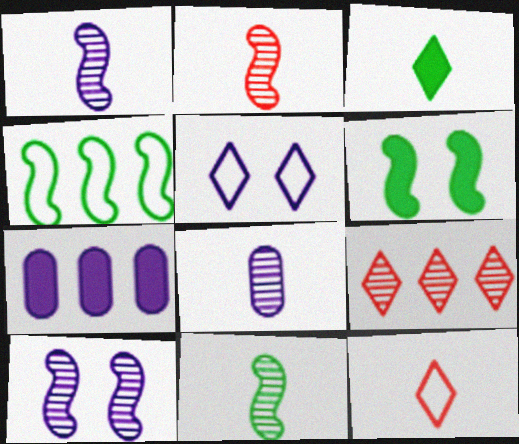[[1, 2, 11], 
[1, 5, 7], 
[3, 5, 9], 
[4, 6, 11], 
[4, 7, 9]]